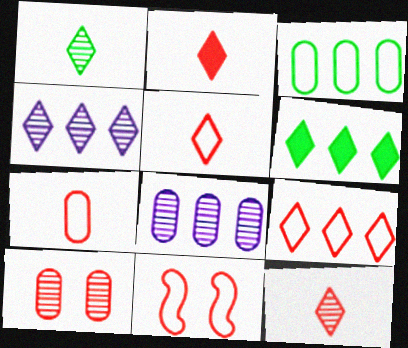[[2, 5, 12], 
[4, 6, 9], 
[7, 9, 11]]